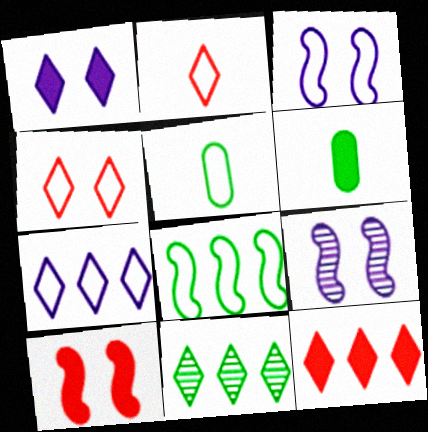[[1, 2, 11], 
[5, 9, 12], 
[7, 11, 12]]